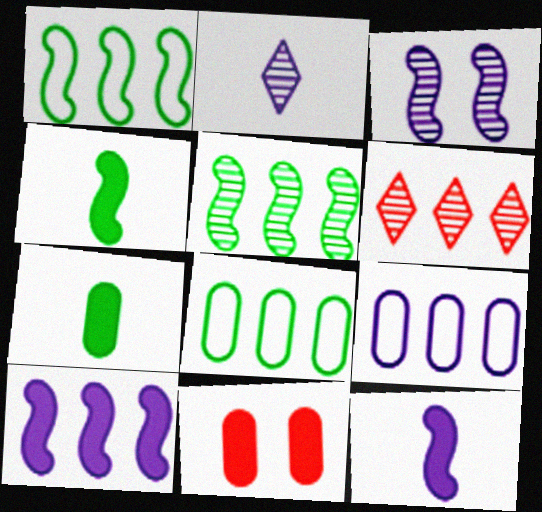[[1, 2, 11], 
[6, 8, 10]]